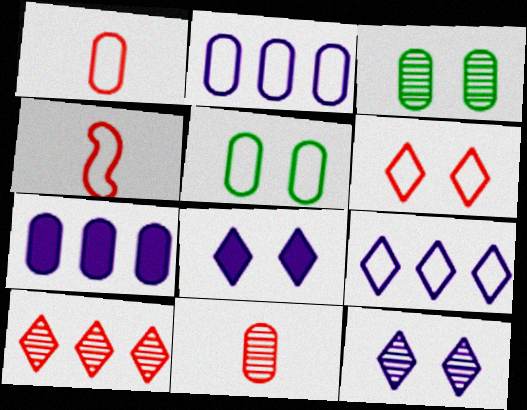[[1, 2, 5], 
[1, 3, 7], 
[4, 5, 9], 
[5, 7, 11]]